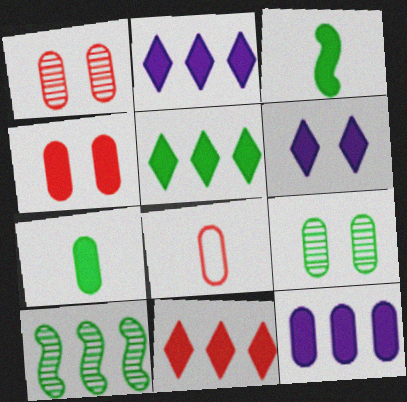[[2, 3, 4], 
[2, 5, 11], 
[4, 7, 12], 
[6, 8, 10], 
[8, 9, 12]]